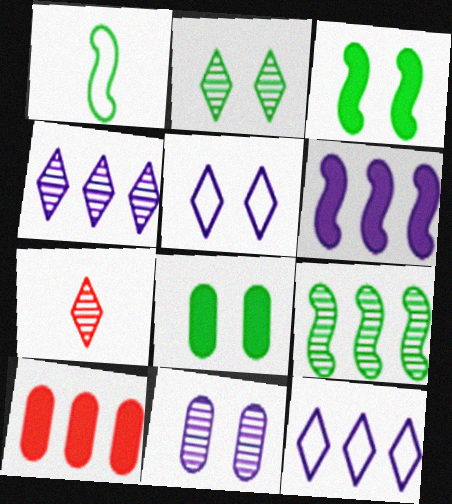[[1, 3, 9], 
[2, 4, 7], 
[7, 9, 11], 
[9, 10, 12]]